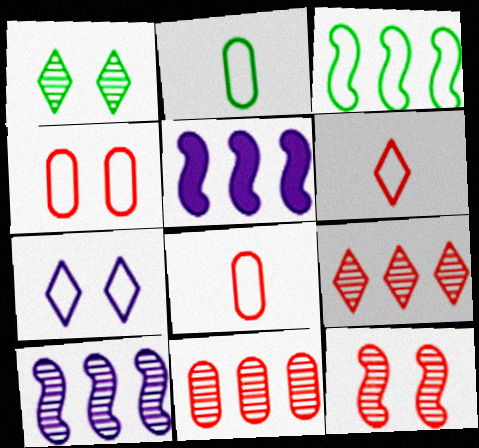[[1, 5, 8], 
[3, 7, 8]]